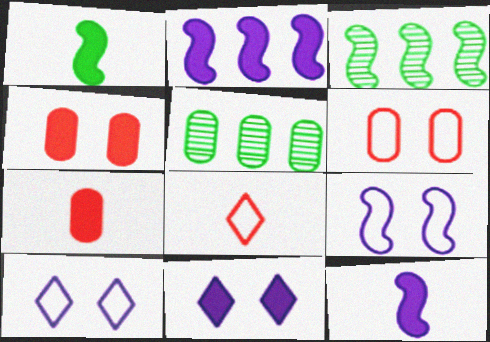[[3, 7, 10]]